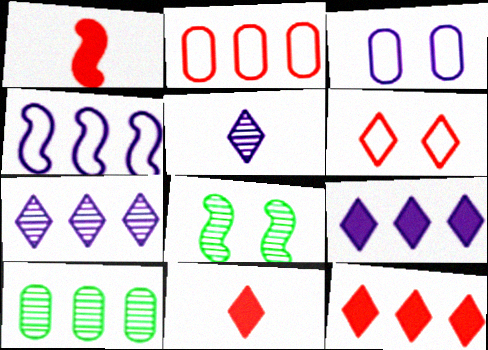[[1, 4, 8], 
[4, 10, 12]]